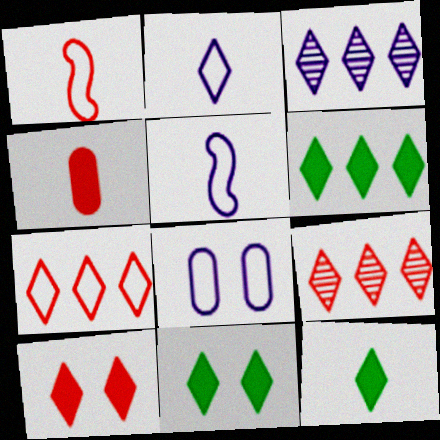[[2, 9, 11], 
[3, 6, 7], 
[6, 11, 12]]